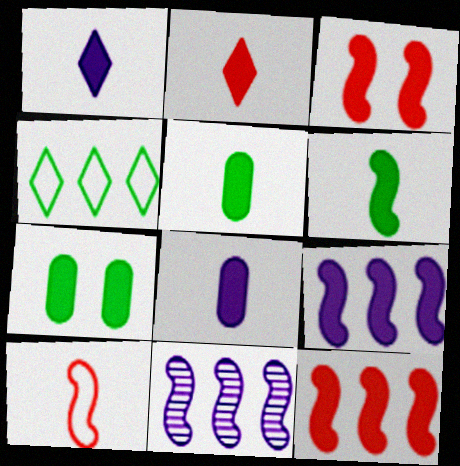[[1, 7, 12], 
[2, 6, 8], 
[2, 7, 9], 
[3, 6, 9]]